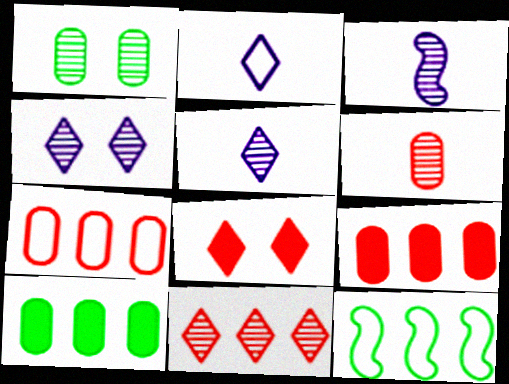[[1, 3, 11]]